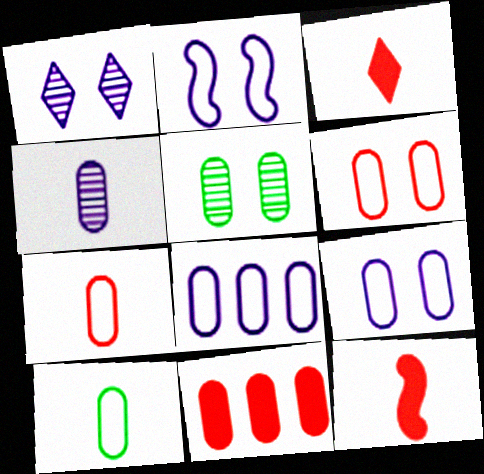[[6, 8, 10]]